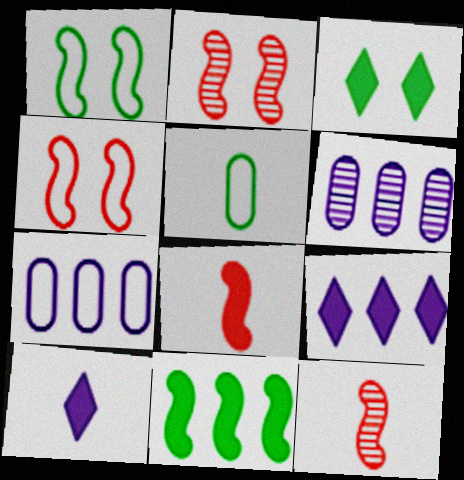[[2, 5, 9], 
[3, 7, 12], 
[5, 10, 12]]